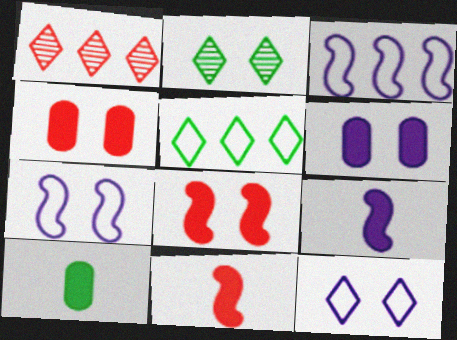[[1, 7, 10], 
[2, 4, 7]]